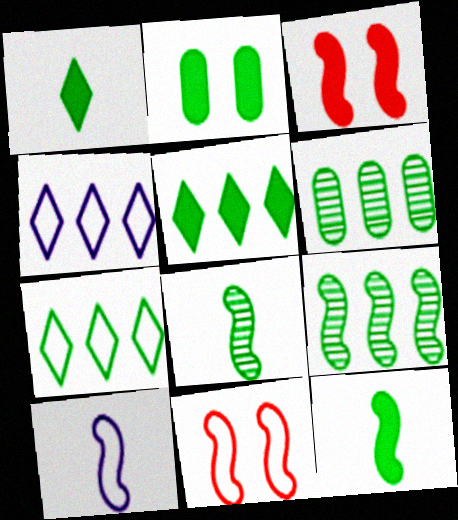[[2, 5, 12], 
[2, 7, 8], 
[3, 9, 10]]